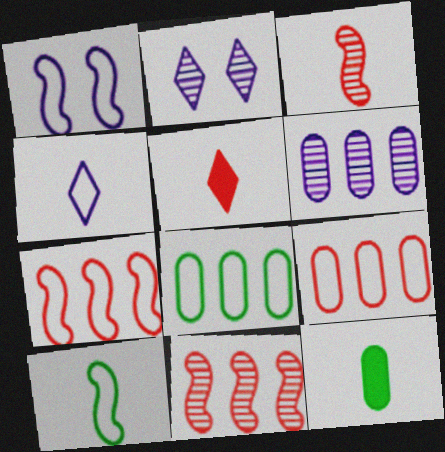[[1, 7, 10], 
[2, 7, 12], 
[3, 4, 12]]